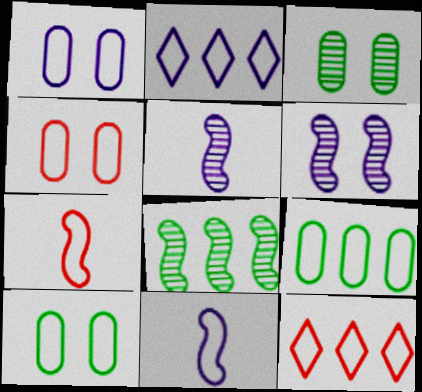[[1, 2, 11], 
[1, 4, 10], 
[2, 7, 10], 
[4, 7, 12], 
[10, 11, 12]]